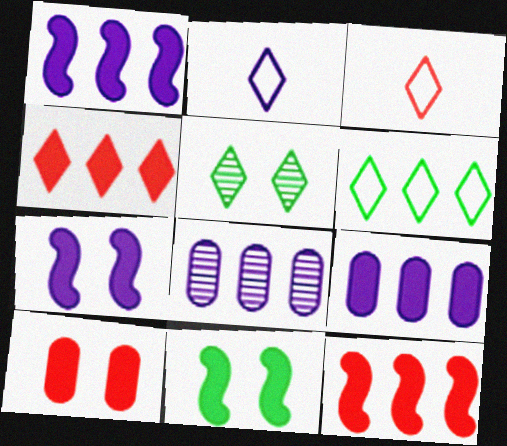[[2, 4, 5], 
[2, 7, 8], 
[3, 8, 11], 
[6, 8, 12]]